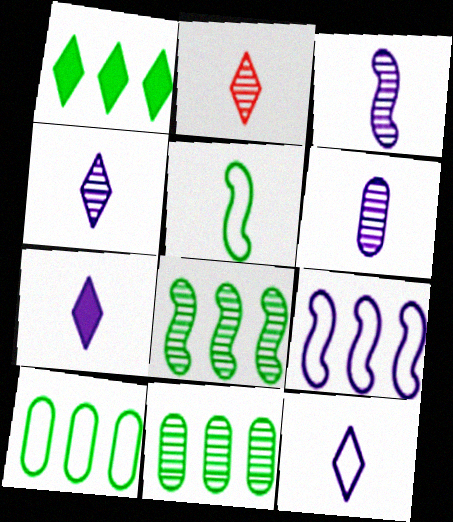[[1, 8, 10], 
[3, 4, 6], 
[4, 7, 12]]